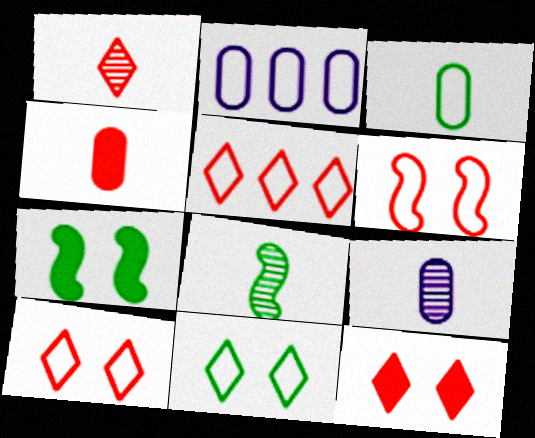[[1, 2, 7], 
[1, 5, 12], 
[1, 8, 9], 
[2, 8, 12], 
[3, 4, 9], 
[5, 7, 9]]